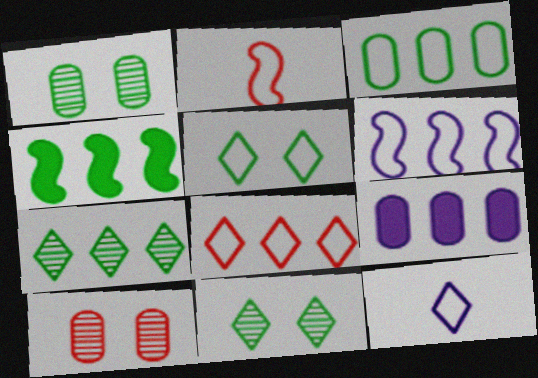[[2, 9, 11], 
[3, 4, 7], 
[3, 6, 8], 
[4, 10, 12], 
[5, 8, 12]]